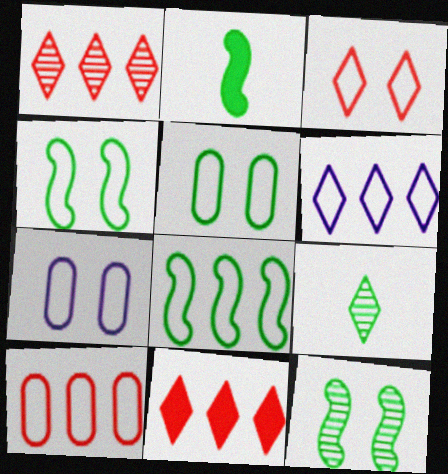[[1, 2, 7], 
[2, 8, 12], 
[3, 4, 7], 
[6, 8, 10]]